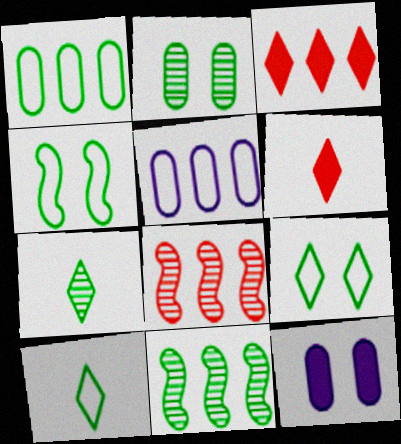[[1, 4, 10], 
[2, 7, 11], 
[3, 5, 11], 
[8, 10, 12]]